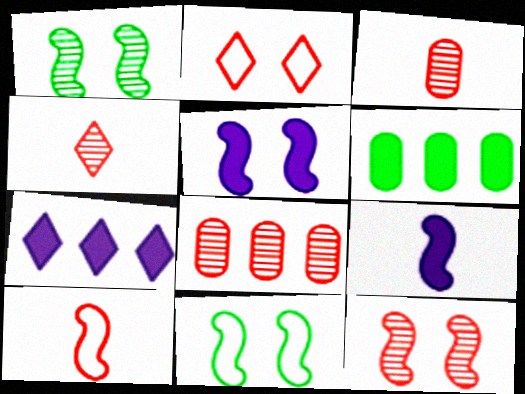[[3, 7, 11], 
[4, 8, 12], 
[5, 11, 12]]